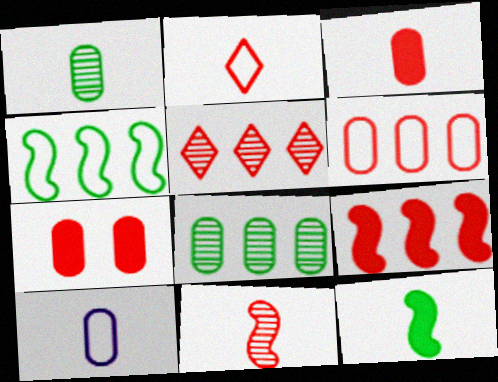[[1, 3, 10], 
[2, 3, 11], 
[5, 6, 9], 
[7, 8, 10]]